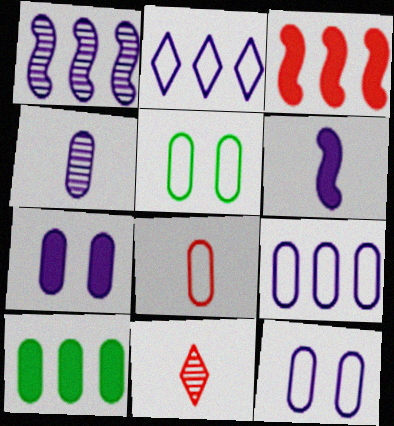[[4, 7, 9], 
[5, 8, 9]]